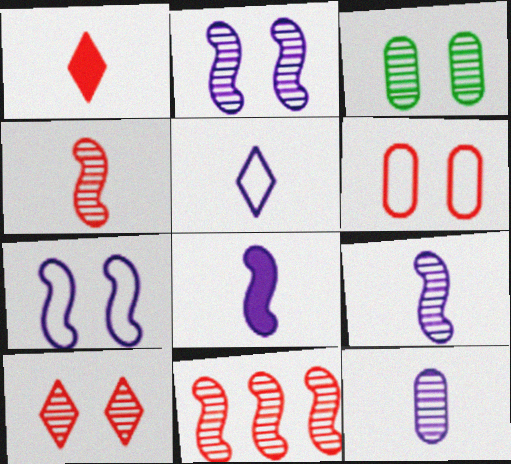[[1, 6, 11], 
[2, 3, 10], 
[5, 8, 12]]